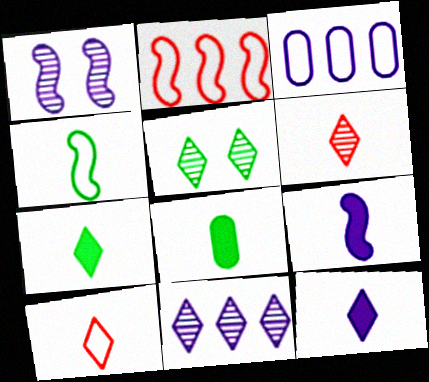[[1, 3, 12], 
[5, 6, 11]]